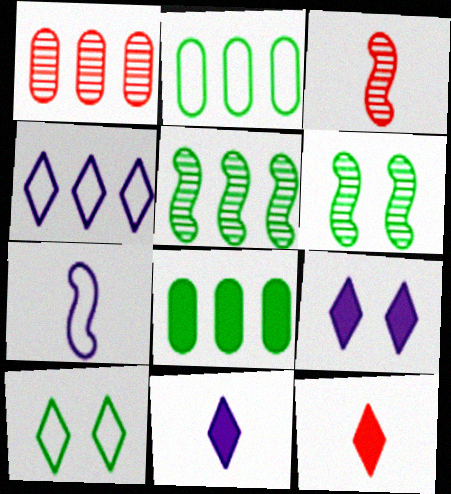[[2, 3, 9]]